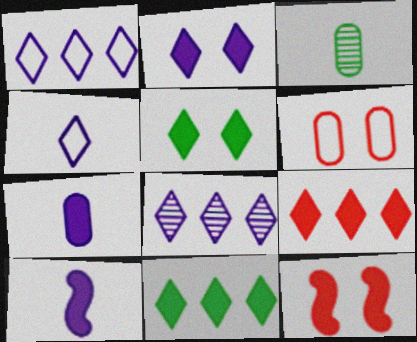[[1, 3, 12], 
[2, 4, 8], 
[7, 11, 12]]